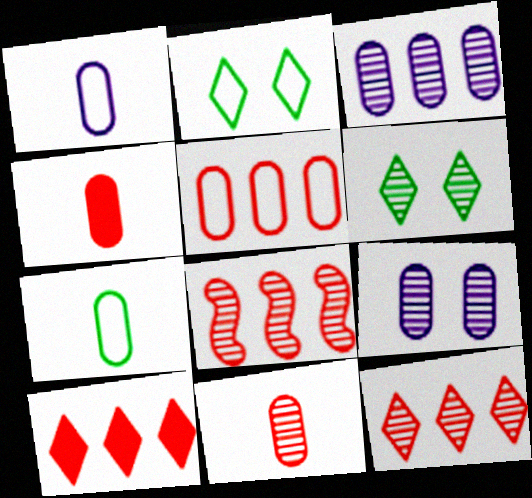[[5, 8, 10]]